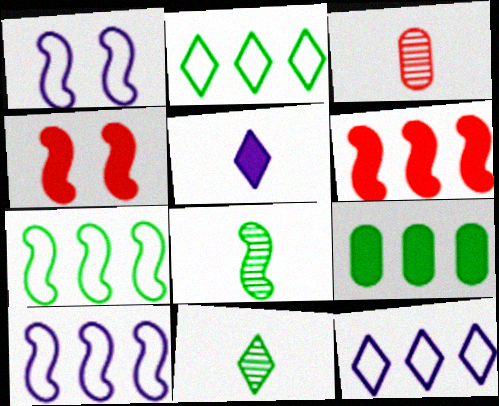[[1, 6, 8], 
[4, 5, 9], 
[4, 8, 10]]